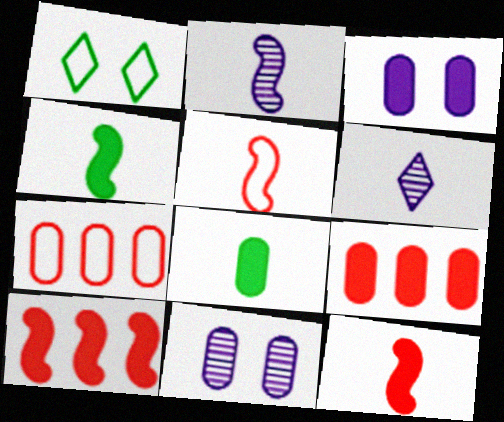[[1, 2, 9], 
[2, 4, 5], 
[3, 8, 9], 
[5, 6, 8], 
[7, 8, 11]]